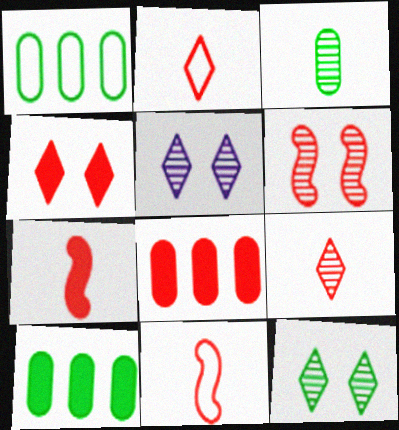[[1, 5, 7], 
[2, 6, 8], 
[4, 7, 8], 
[5, 10, 11]]